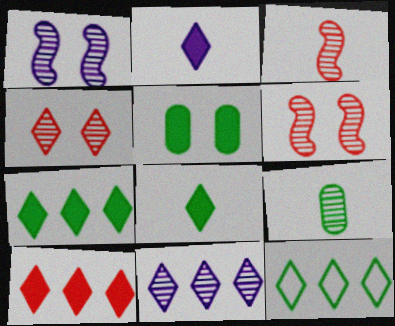[[2, 4, 12], 
[6, 9, 11], 
[10, 11, 12]]